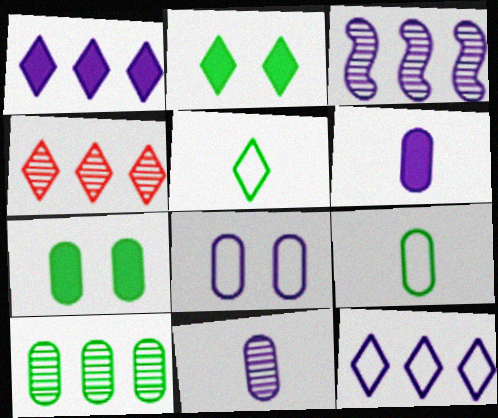[[3, 4, 10], 
[7, 9, 10]]